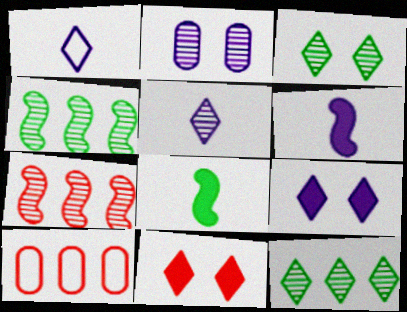[[1, 11, 12], 
[3, 6, 10]]